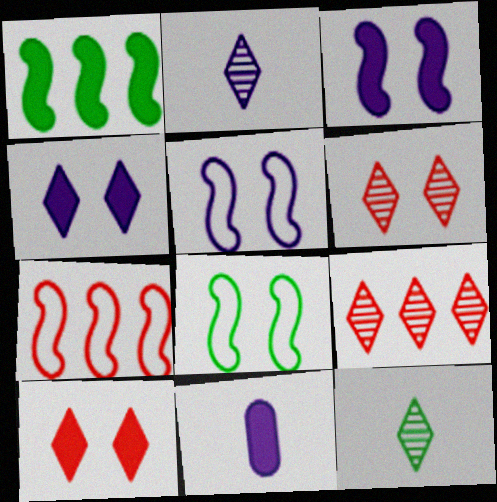[[1, 10, 11], 
[8, 9, 11]]